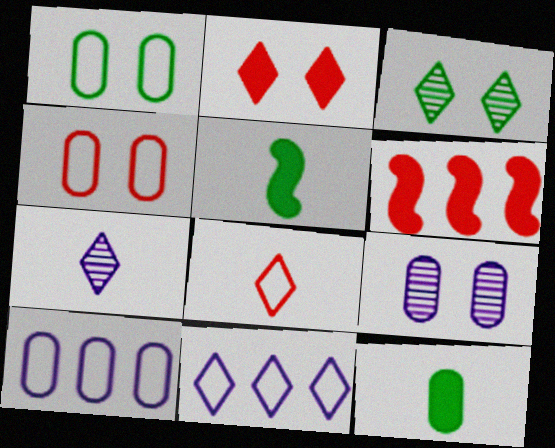[[1, 6, 7]]